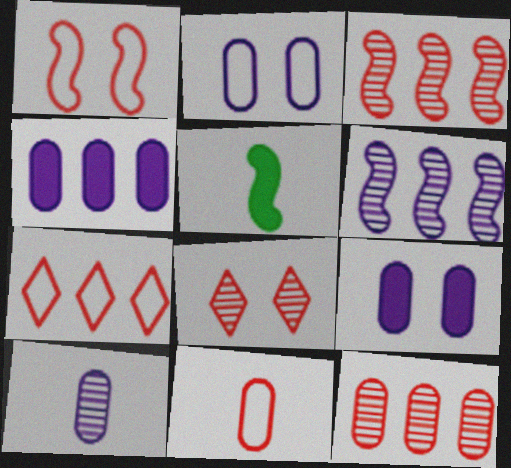[[1, 5, 6], 
[1, 7, 11], 
[2, 4, 10]]